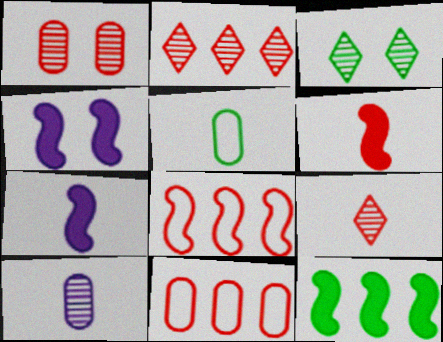[[2, 4, 5], 
[3, 5, 12], 
[3, 7, 11], 
[4, 6, 12], 
[5, 7, 9]]